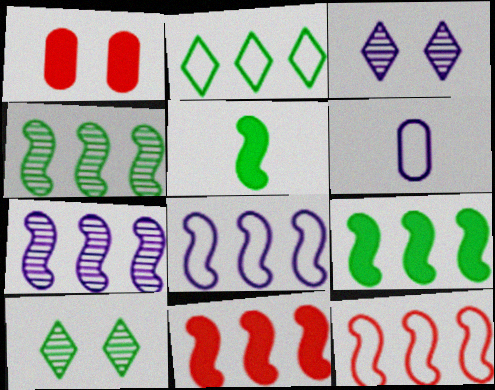[[4, 8, 11], 
[6, 10, 11], 
[7, 9, 12]]